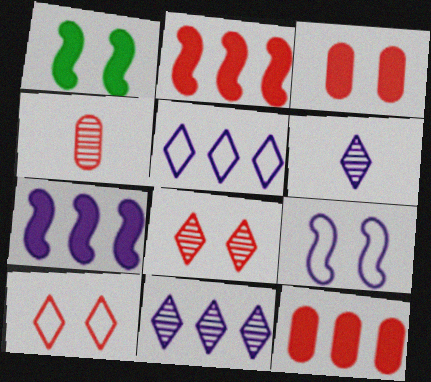[[1, 4, 5], 
[2, 4, 10]]